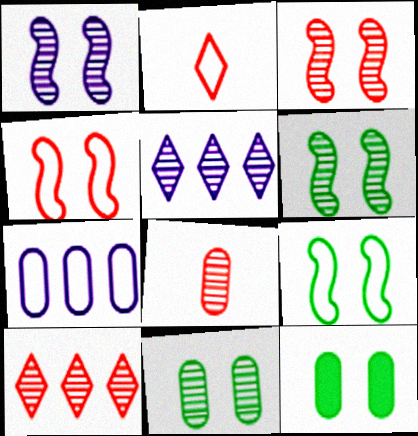[[1, 3, 6], 
[2, 7, 9], 
[3, 8, 10], 
[5, 6, 8], 
[7, 8, 12]]